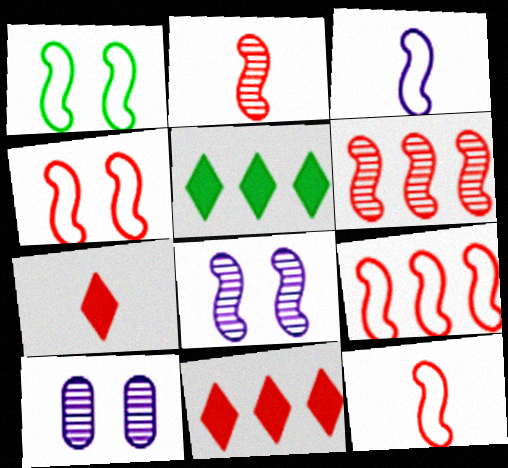[[1, 3, 9], 
[4, 9, 12], 
[5, 10, 12]]